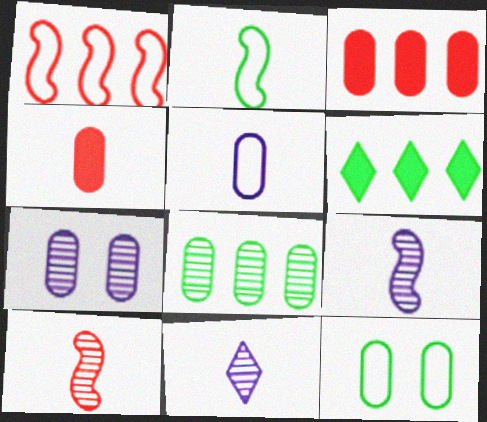[[2, 4, 11]]